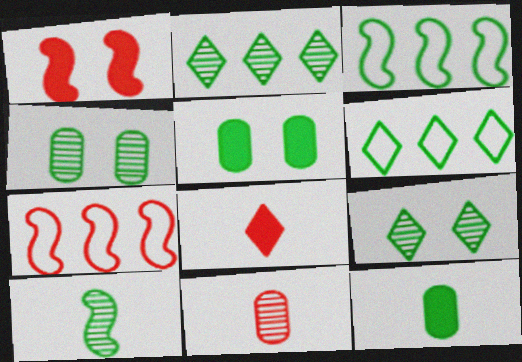[[2, 4, 10], 
[3, 9, 12], 
[5, 6, 10]]